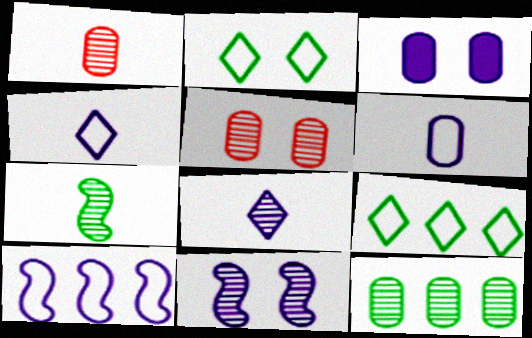[[1, 7, 8], 
[3, 8, 10]]